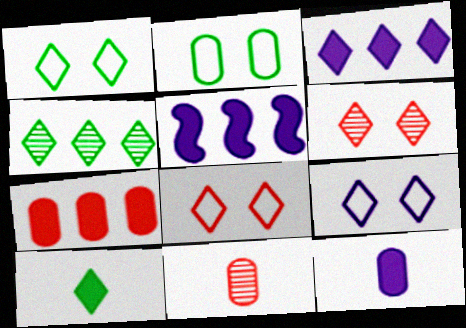[[1, 4, 10], 
[1, 5, 11], 
[1, 8, 9]]